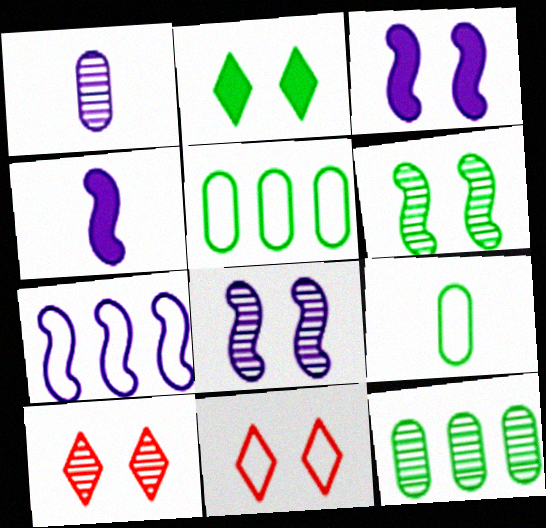[[4, 5, 10], 
[4, 7, 8], 
[4, 11, 12], 
[7, 9, 11]]